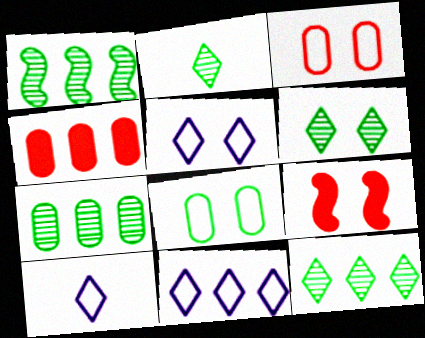[[1, 4, 11], 
[1, 7, 12], 
[2, 6, 12], 
[5, 10, 11], 
[7, 9, 10]]